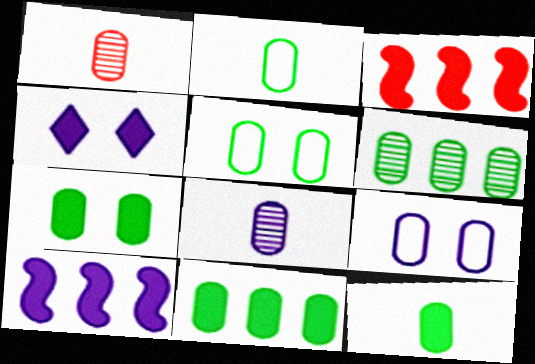[[1, 9, 11], 
[2, 6, 7], 
[3, 4, 12], 
[5, 6, 12], 
[7, 11, 12]]